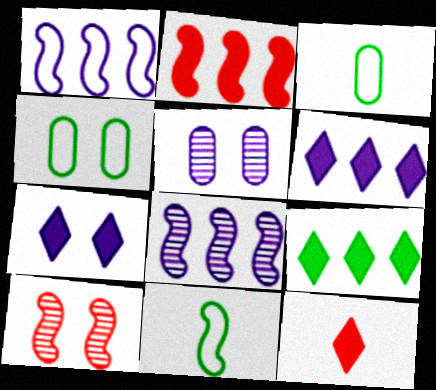[[3, 6, 10], 
[4, 7, 10], 
[4, 8, 12], 
[7, 9, 12]]